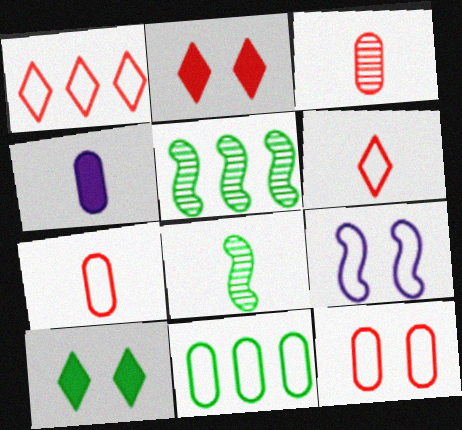[[4, 6, 8], 
[6, 9, 11], 
[8, 10, 11]]